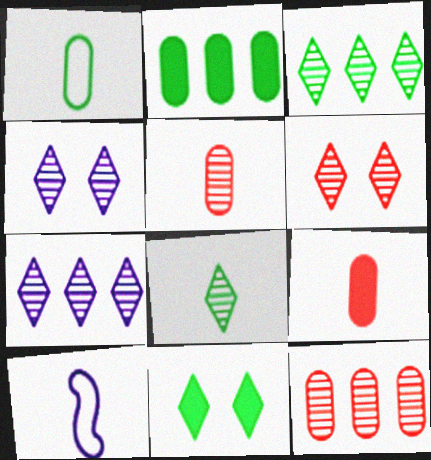[[2, 6, 10], 
[6, 7, 8], 
[8, 9, 10], 
[10, 11, 12]]